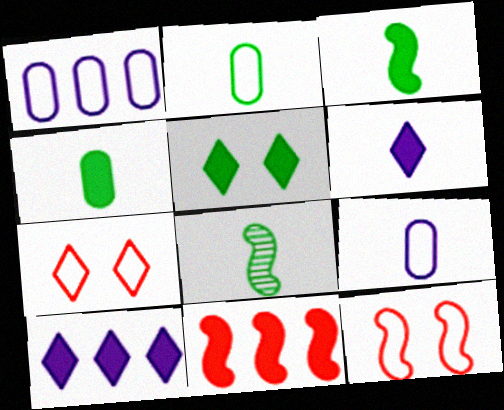[]